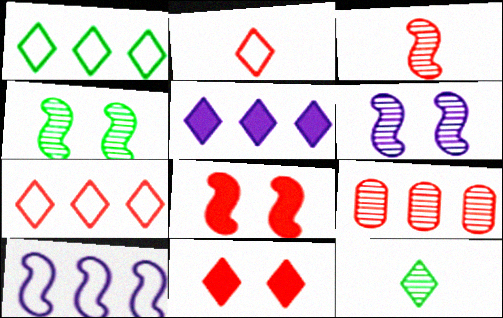[[2, 8, 9], 
[6, 9, 12]]